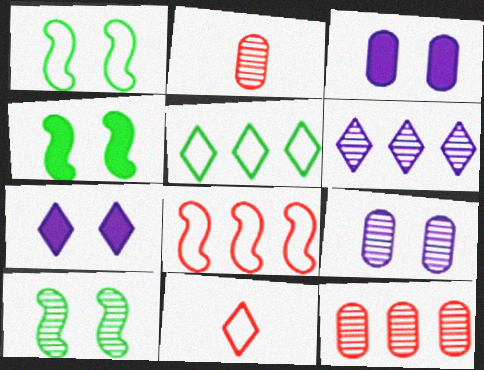[[1, 4, 10], 
[2, 6, 10]]